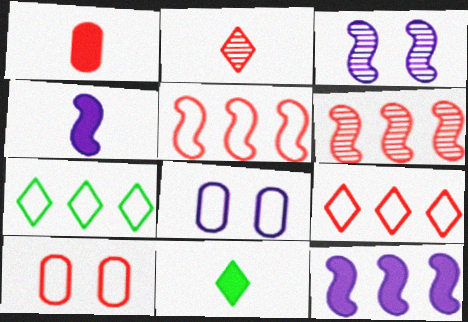[[1, 3, 7], 
[1, 4, 11], 
[6, 8, 11]]